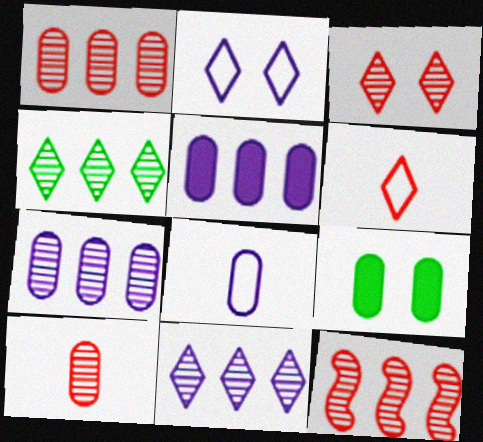[[1, 8, 9], 
[3, 10, 12], 
[4, 7, 12]]